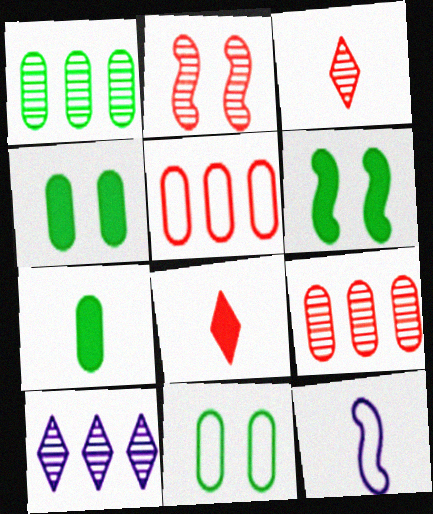[[1, 7, 11], 
[2, 3, 9], 
[2, 5, 8], 
[3, 7, 12]]